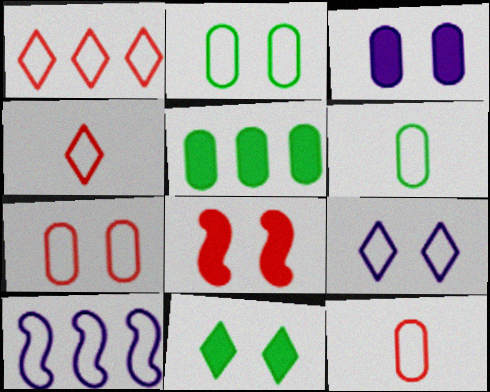[[2, 4, 10], 
[3, 8, 11]]